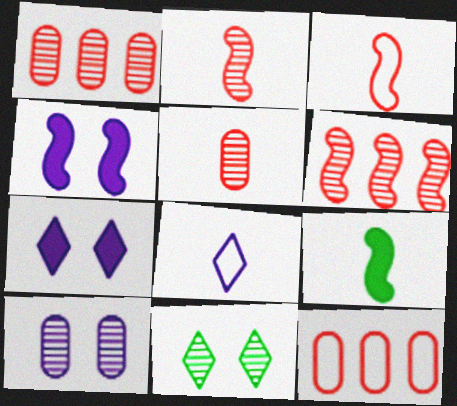[[5, 8, 9]]